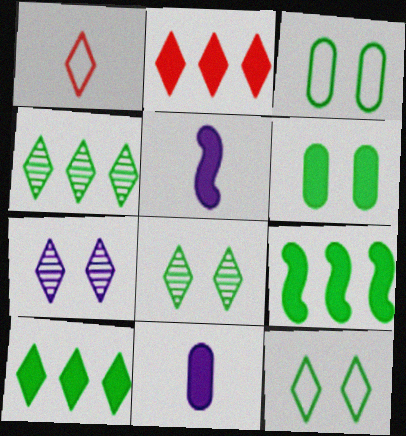[[1, 7, 10], 
[2, 5, 6]]